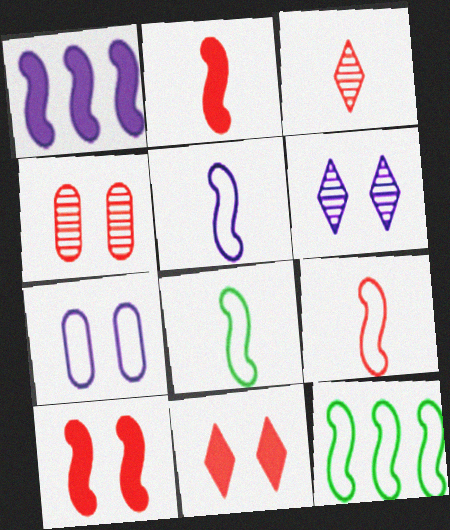[[5, 8, 9]]